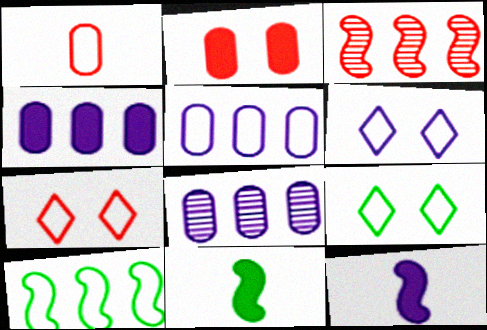[[1, 6, 10], 
[4, 5, 8], 
[6, 7, 9], 
[6, 8, 12], 
[7, 8, 11]]